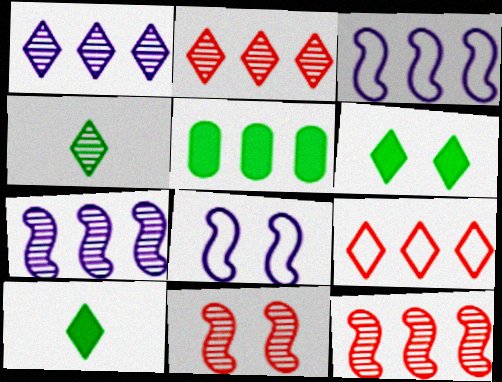[[2, 3, 5], 
[5, 7, 9]]